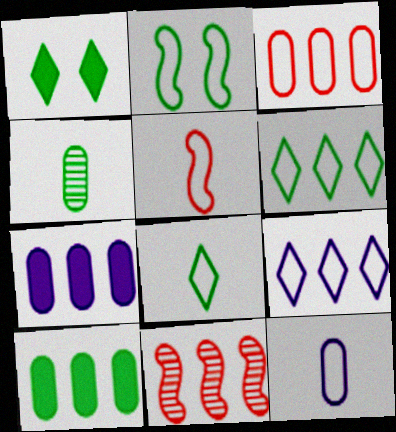[[1, 11, 12], 
[5, 8, 12], 
[6, 7, 11], 
[9, 10, 11]]